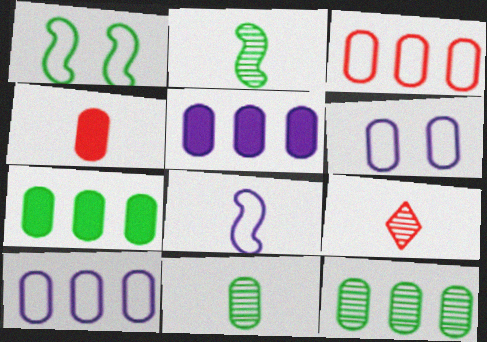[[1, 5, 9], 
[3, 5, 12], 
[4, 6, 12]]